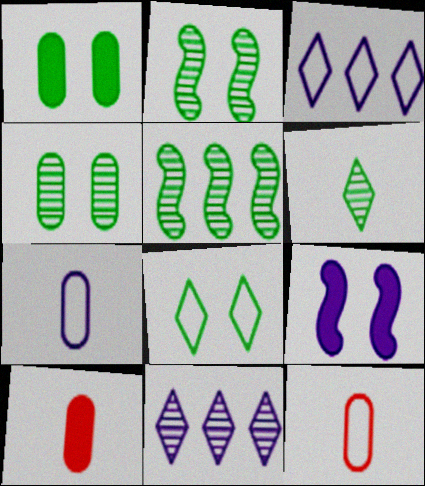[[1, 2, 8], 
[2, 3, 10], 
[4, 5, 6], 
[7, 9, 11]]